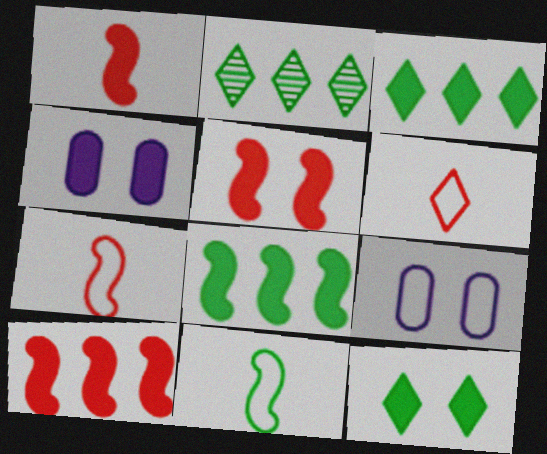[[1, 2, 9], 
[1, 3, 4], 
[1, 5, 10], 
[2, 4, 7], 
[4, 5, 12]]